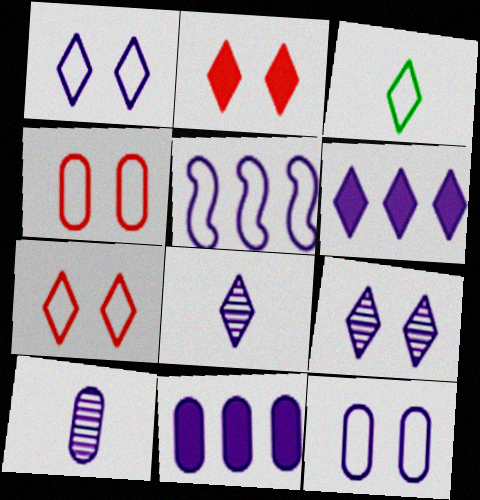[[1, 6, 8], 
[3, 4, 5], 
[10, 11, 12]]